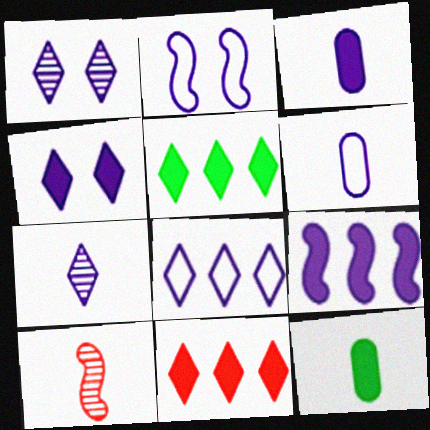[[1, 6, 9], 
[2, 6, 8], 
[3, 4, 9], 
[4, 7, 8]]